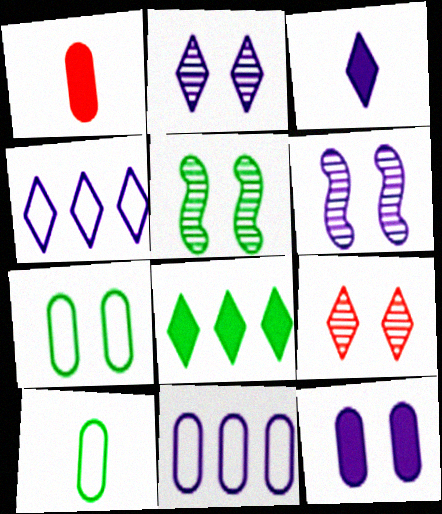[[1, 4, 5], 
[2, 3, 4], 
[3, 6, 11], 
[5, 8, 10]]